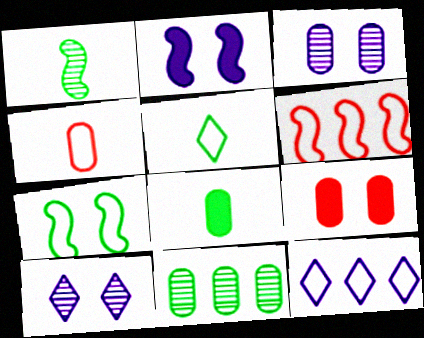[[1, 2, 6], 
[1, 5, 8], 
[1, 9, 12], 
[4, 7, 12], 
[6, 8, 10], 
[7, 9, 10]]